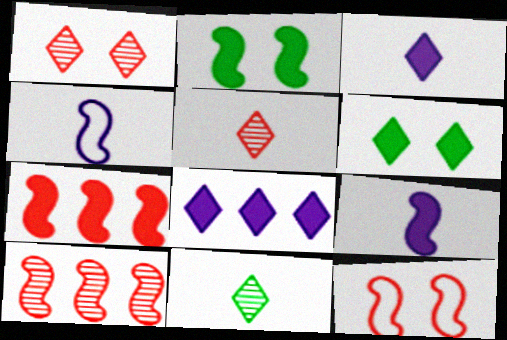[[2, 4, 10], 
[2, 7, 9]]